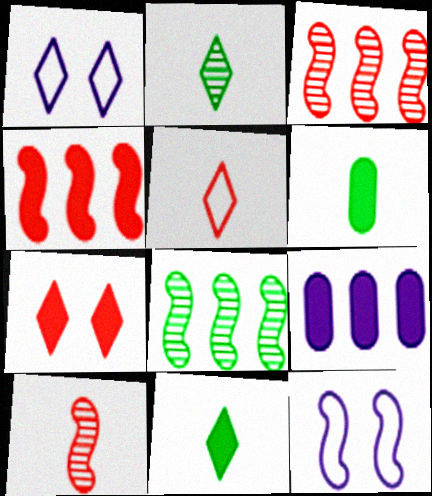[[1, 3, 6]]